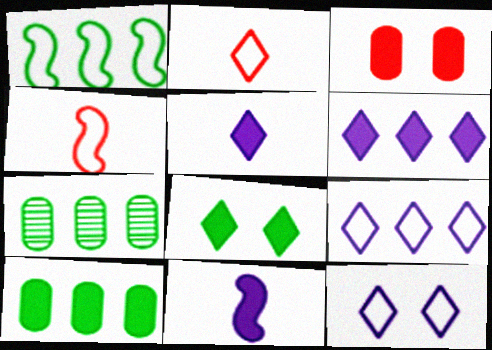[]